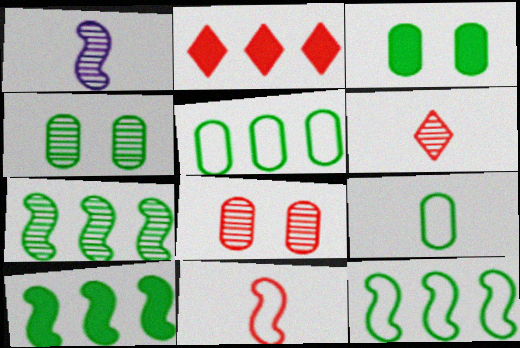[[2, 8, 11], 
[7, 10, 12]]